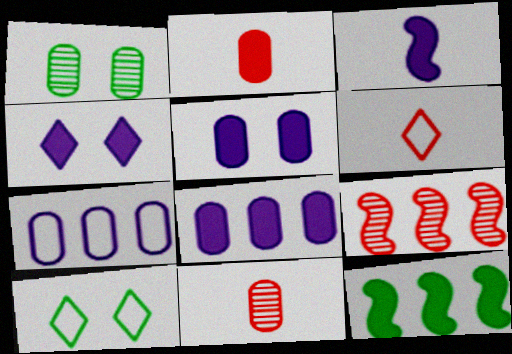[[1, 2, 7], 
[2, 4, 12], 
[3, 4, 8]]